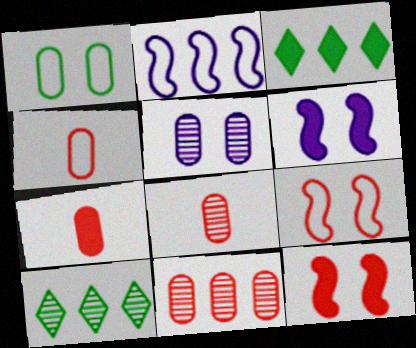[[2, 3, 11], 
[3, 6, 7], 
[4, 6, 10], 
[4, 7, 8]]